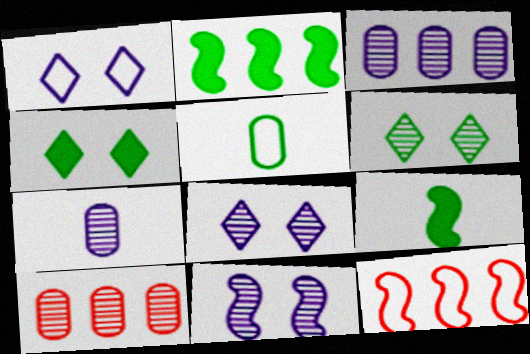[[1, 5, 12], 
[1, 9, 10], 
[2, 5, 6], 
[4, 7, 12], 
[9, 11, 12]]